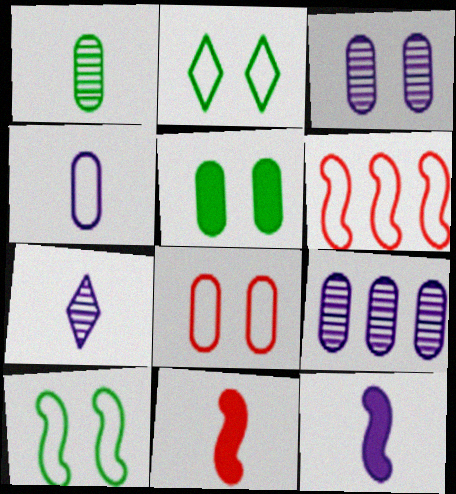[[2, 4, 6], 
[2, 9, 11], 
[3, 5, 8], 
[4, 7, 12], 
[5, 6, 7]]